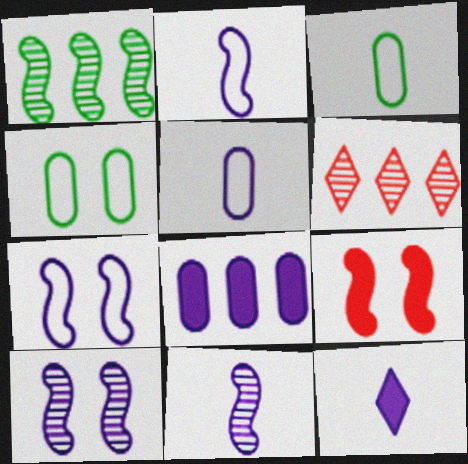[[1, 2, 9], 
[5, 11, 12]]